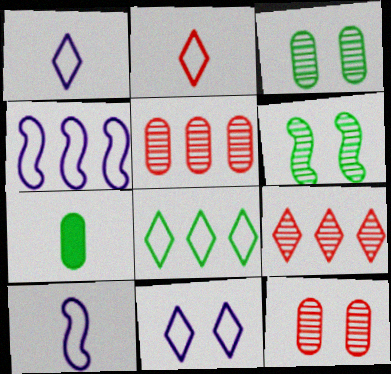[[2, 8, 11], 
[6, 7, 8]]